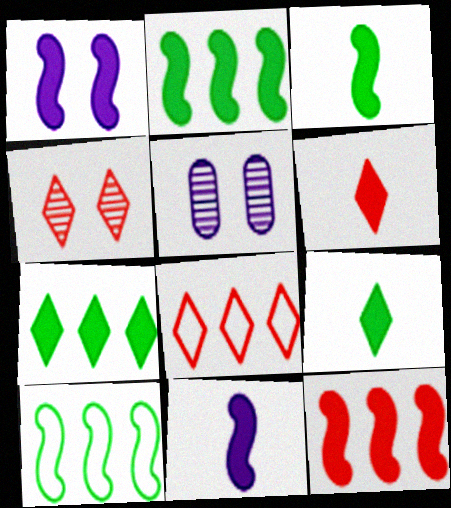[[1, 3, 12], 
[3, 5, 8], 
[4, 6, 8], 
[5, 6, 10]]